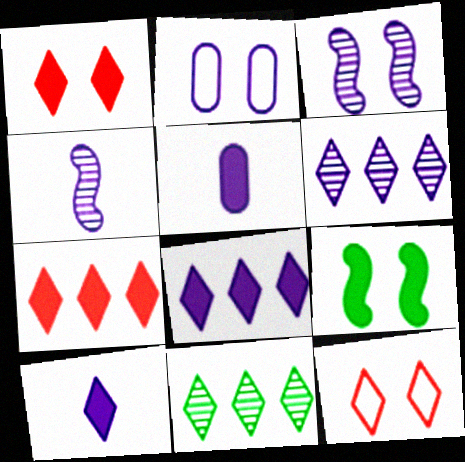[[2, 4, 8], 
[5, 7, 9], 
[10, 11, 12]]